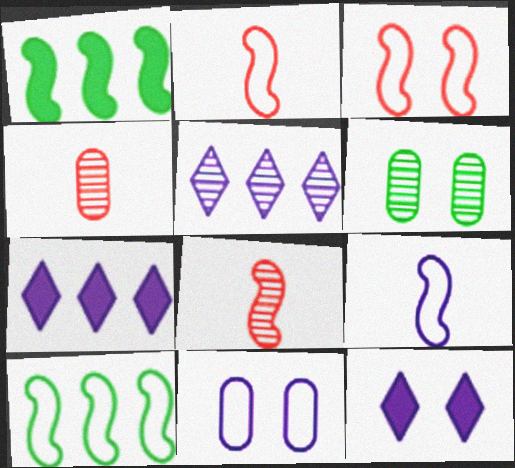[[2, 6, 7], 
[3, 6, 12], 
[3, 9, 10], 
[4, 10, 12], 
[5, 6, 8]]